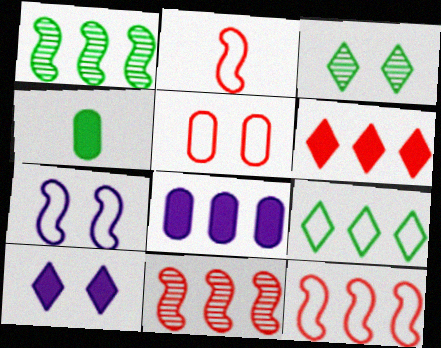[[2, 3, 8], 
[8, 9, 11]]